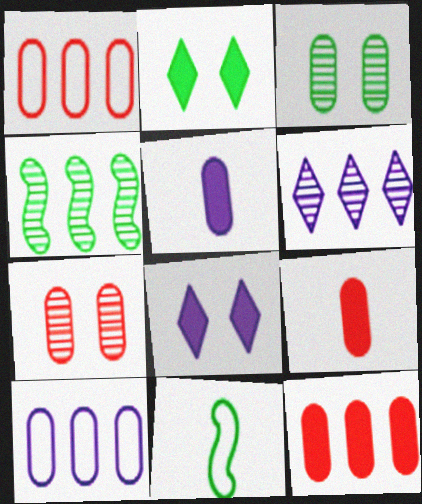[[1, 3, 5], 
[1, 7, 9], 
[3, 9, 10]]